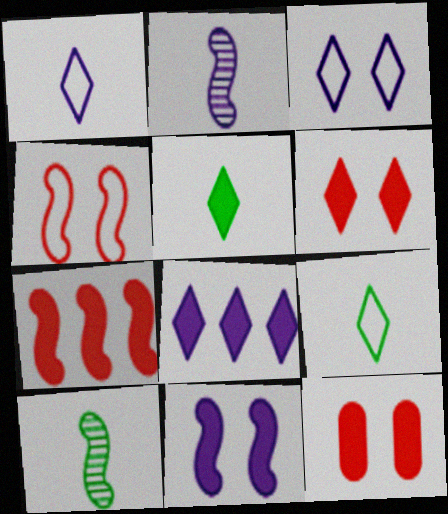[[5, 6, 8]]